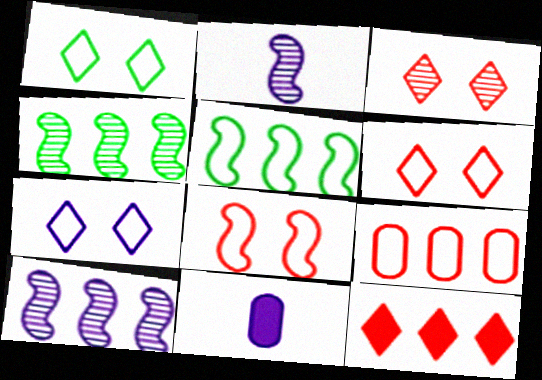[[1, 6, 7], 
[3, 5, 11], 
[4, 6, 11], 
[7, 10, 11]]